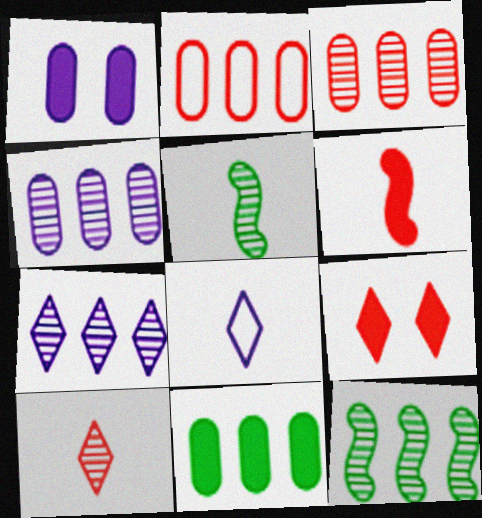[[2, 4, 11], 
[3, 7, 12]]